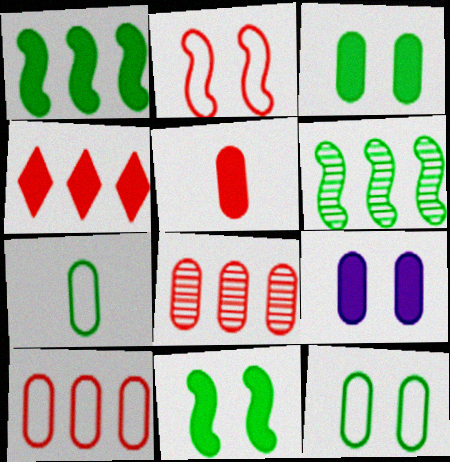[[7, 8, 9]]